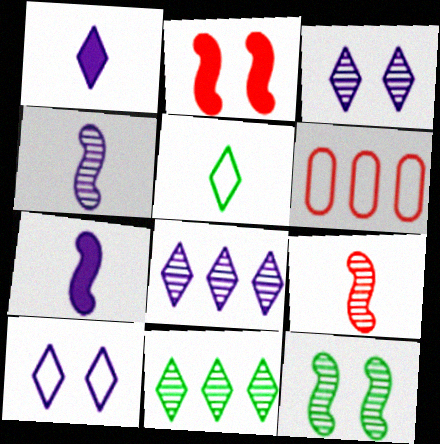[[1, 6, 12], 
[1, 8, 10]]